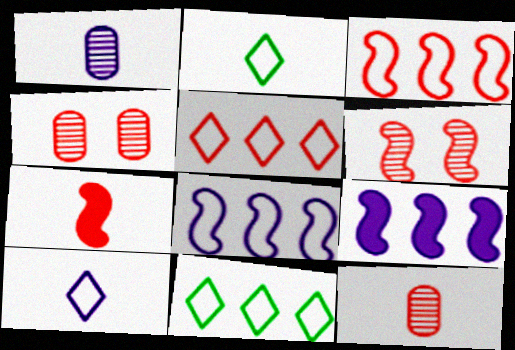[[1, 2, 7], 
[2, 4, 9], 
[3, 6, 7], 
[4, 5, 7]]